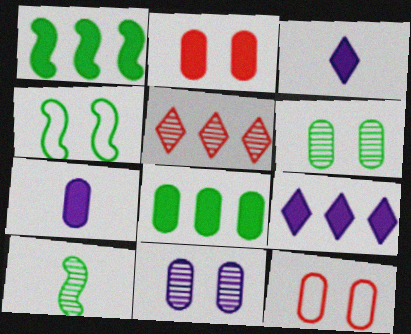[[1, 2, 3], 
[1, 4, 10], 
[2, 7, 8], 
[4, 5, 7], 
[5, 10, 11], 
[9, 10, 12]]